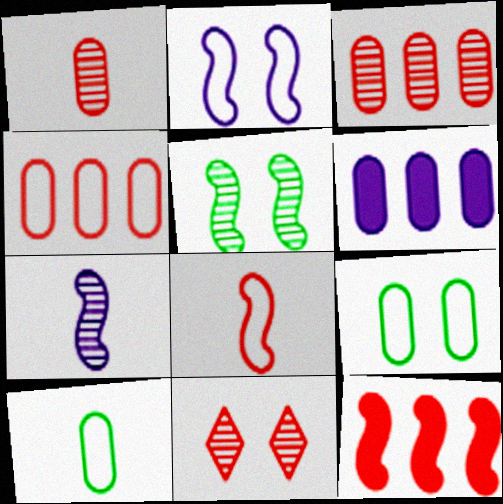[[1, 6, 9]]